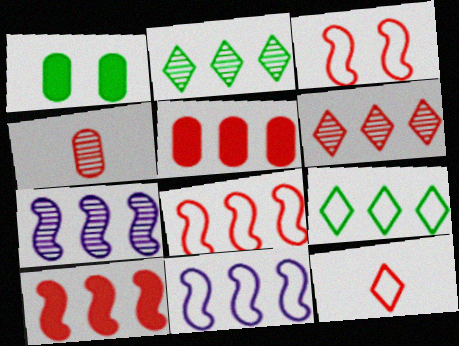[[1, 7, 12], 
[2, 5, 11], 
[5, 6, 8], 
[5, 7, 9]]